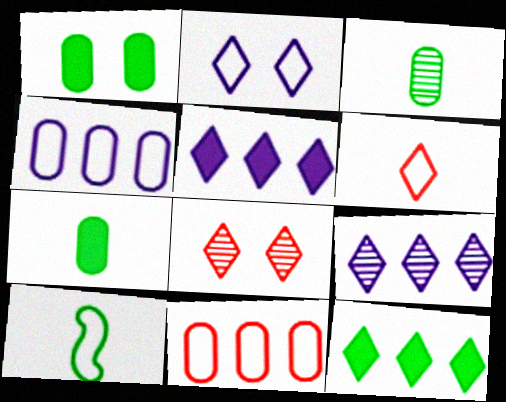[[2, 10, 11]]